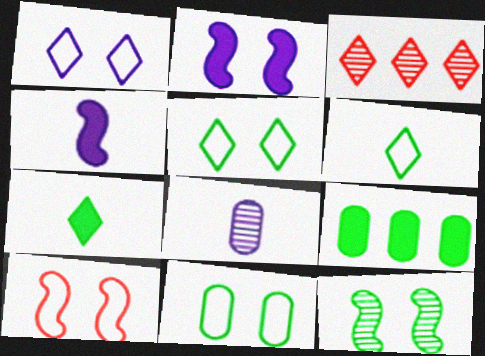[[1, 3, 7], 
[1, 10, 11], 
[2, 10, 12], 
[3, 4, 11], 
[3, 8, 12], 
[6, 9, 12]]